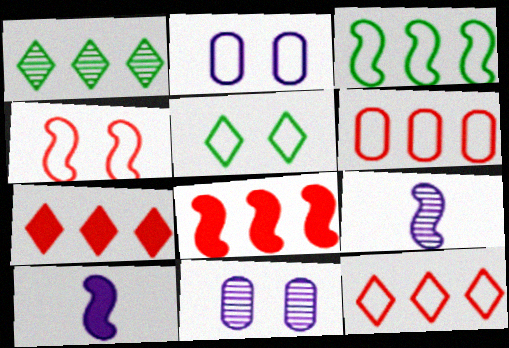[[2, 4, 5]]